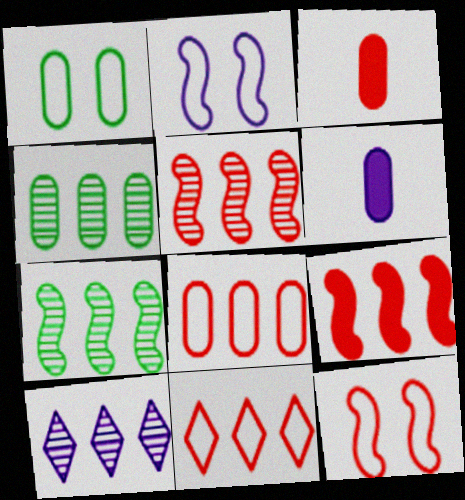[[2, 6, 10], 
[4, 5, 10]]